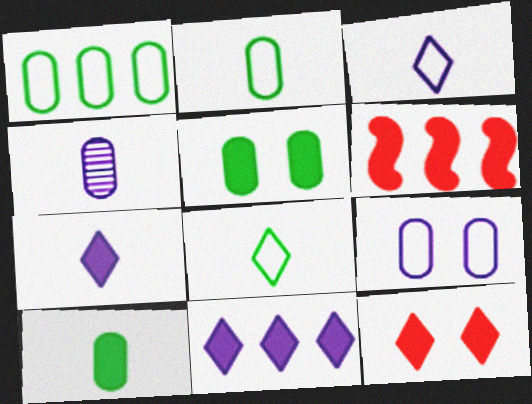[[5, 6, 7]]